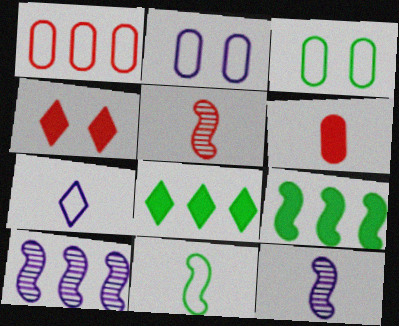[[1, 4, 5], 
[1, 8, 10], 
[2, 5, 8]]